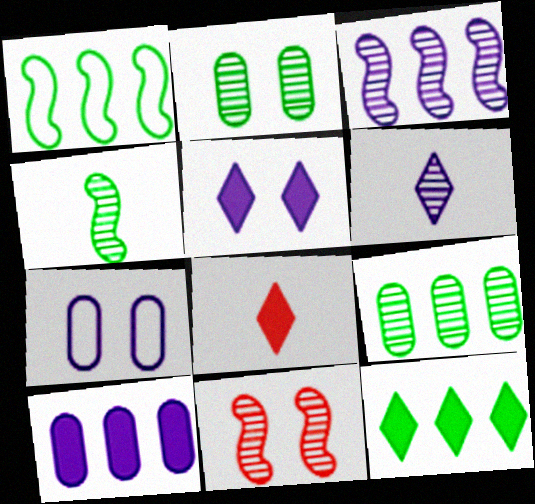[[1, 9, 12], 
[3, 4, 11], 
[5, 8, 12], 
[6, 9, 11]]